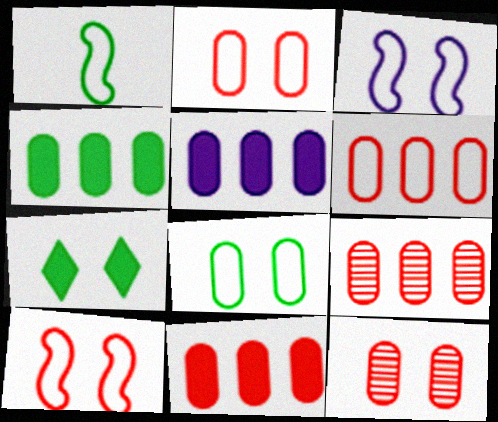[[3, 7, 12], 
[4, 5, 11], 
[6, 9, 11]]